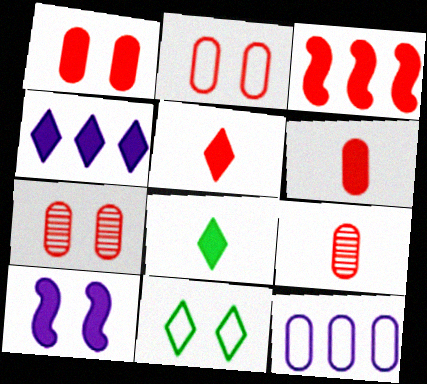[[1, 2, 7], 
[1, 3, 5], 
[7, 10, 11]]